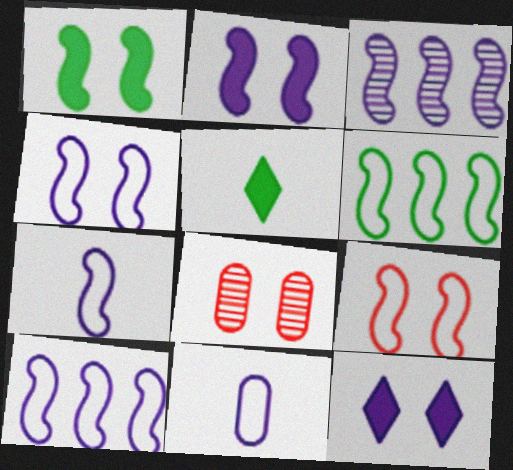[[2, 3, 7], 
[3, 11, 12], 
[4, 7, 10], 
[5, 8, 10], 
[6, 7, 9]]